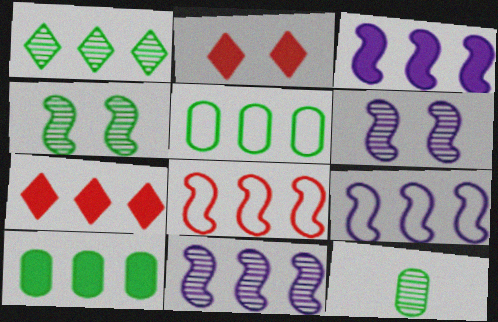[[1, 4, 12], 
[2, 9, 12], 
[3, 7, 10], 
[3, 9, 11], 
[5, 7, 11]]